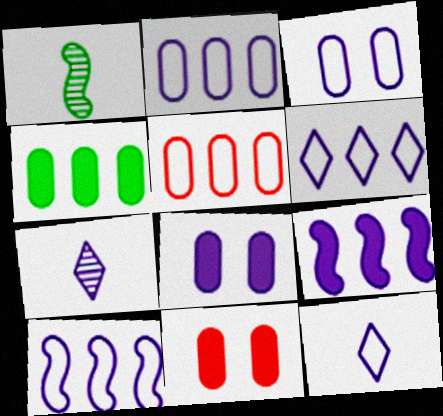[[1, 6, 11], 
[2, 6, 10], 
[3, 7, 9], 
[3, 10, 12], 
[7, 8, 10]]